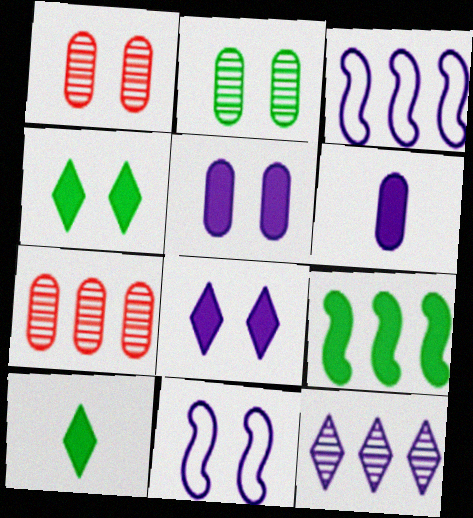[[1, 3, 10], 
[1, 4, 11], 
[6, 11, 12], 
[7, 10, 11]]